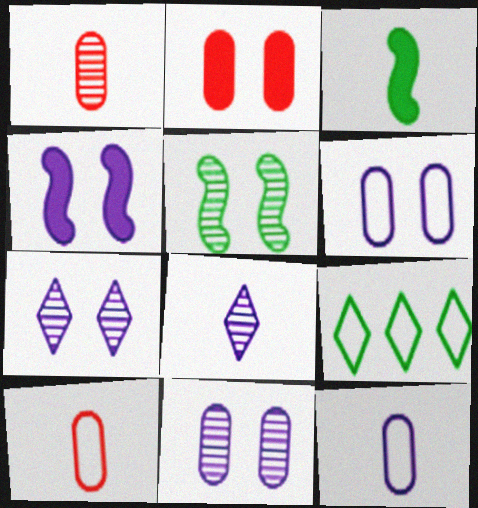[[1, 4, 9], 
[3, 8, 10], 
[4, 6, 7]]